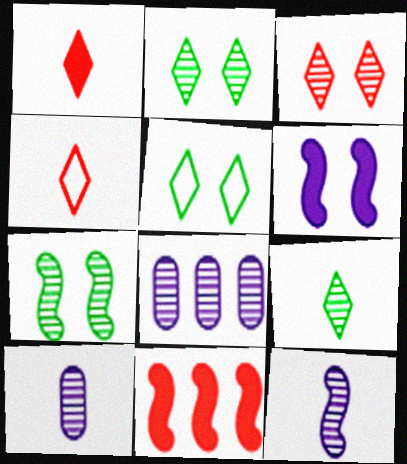[[5, 10, 11]]